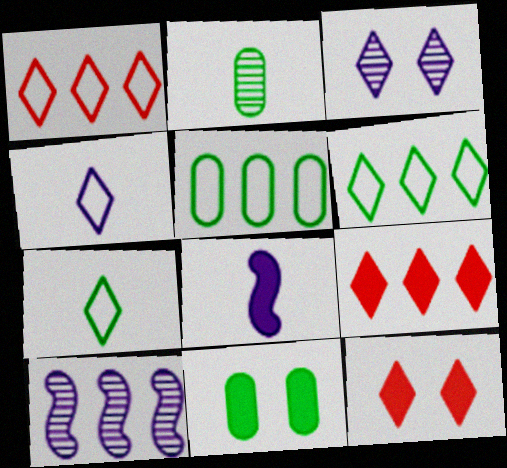[[2, 5, 11], 
[3, 7, 9], 
[5, 9, 10], 
[8, 9, 11]]